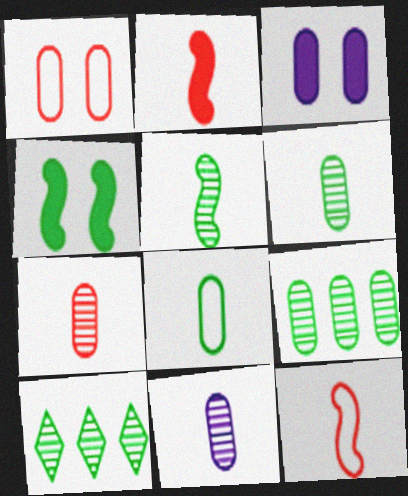[[3, 10, 12], 
[4, 8, 10], 
[6, 7, 11]]